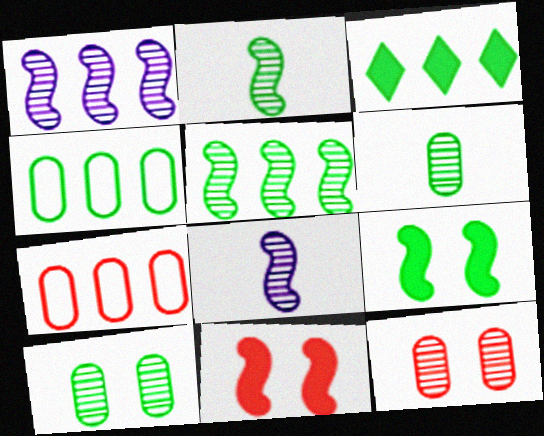[[1, 3, 7], 
[3, 4, 5]]